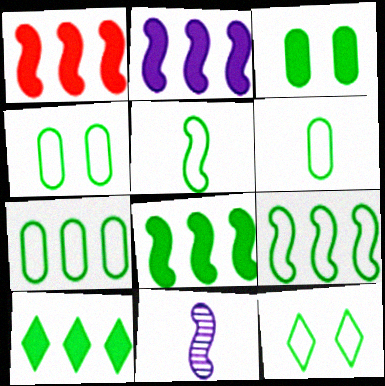[[1, 2, 8], 
[4, 6, 7], 
[5, 7, 12], 
[6, 9, 12]]